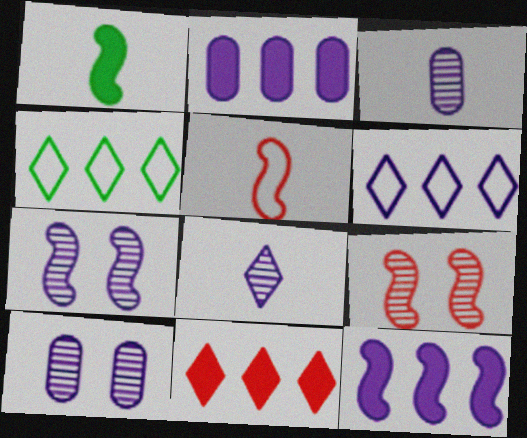[]